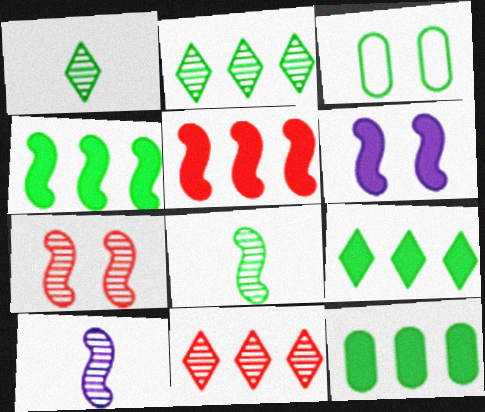[[1, 3, 4], 
[3, 8, 9], 
[4, 9, 12]]